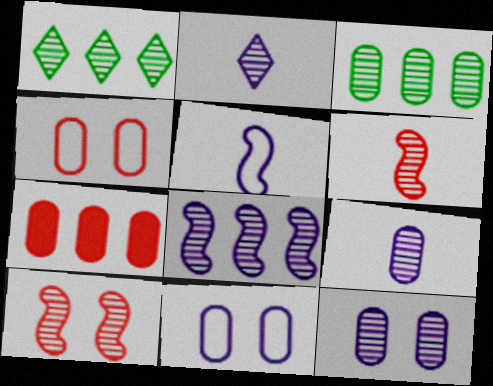[[1, 6, 12], 
[1, 9, 10], 
[2, 3, 10], 
[2, 8, 12]]